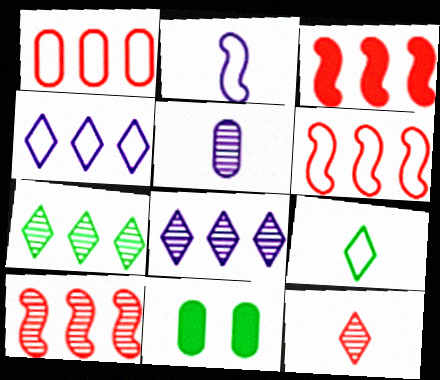[[1, 5, 11], 
[3, 6, 10]]